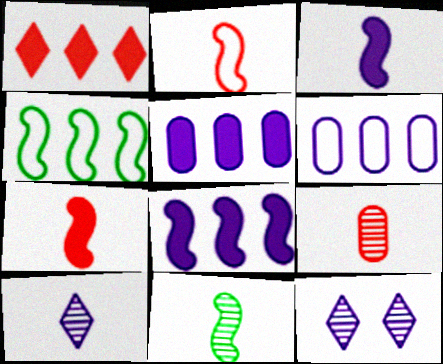[[2, 3, 11], 
[3, 6, 12], 
[9, 10, 11]]